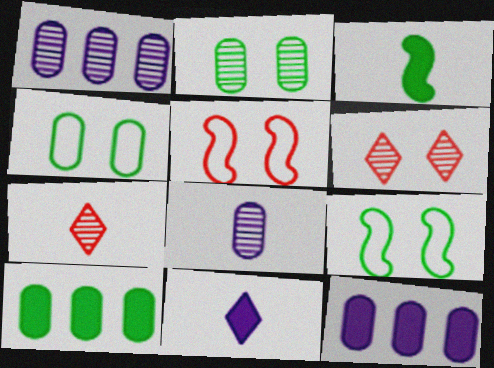[[7, 9, 12]]